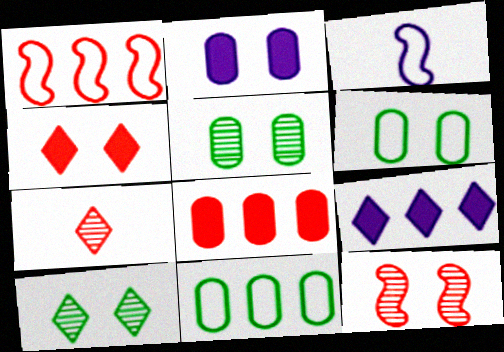[[3, 8, 10]]